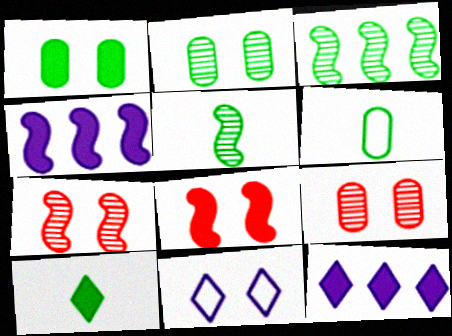[[1, 7, 11], 
[2, 8, 11], 
[5, 6, 10], 
[6, 7, 12]]